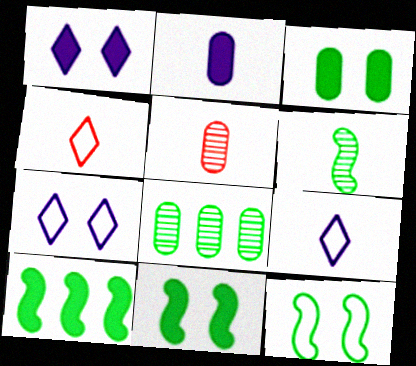[[2, 4, 6], 
[5, 7, 10], 
[6, 10, 12]]